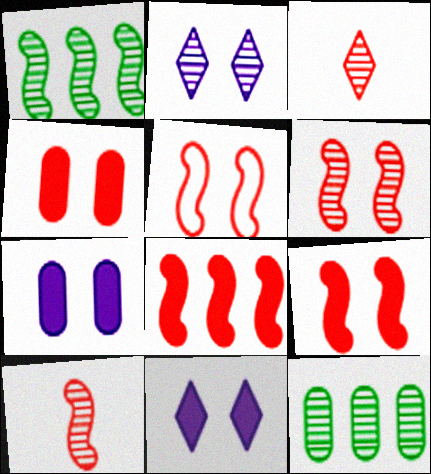[[2, 10, 12], 
[5, 6, 9], 
[5, 8, 10]]